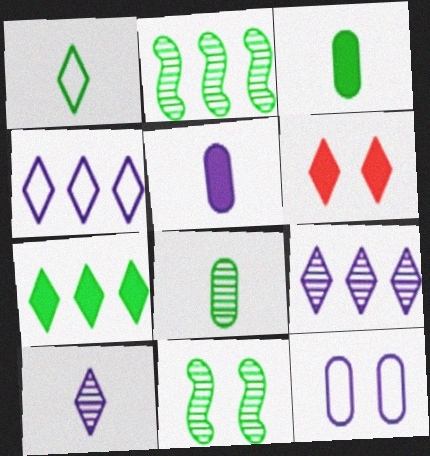[[1, 6, 9], 
[6, 11, 12]]